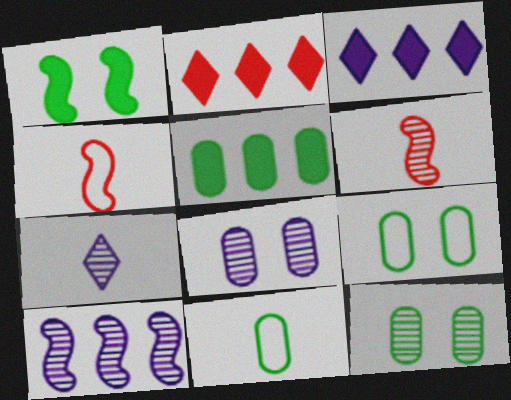[[1, 4, 10], 
[3, 4, 12], 
[3, 6, 9], 
[5, 11, 12], 
[7, 8, 10]]